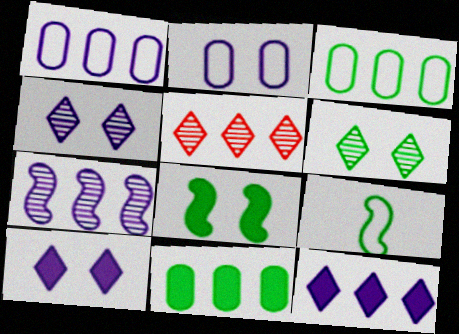[[1, 7, 12], 
[6, 9, 11]]